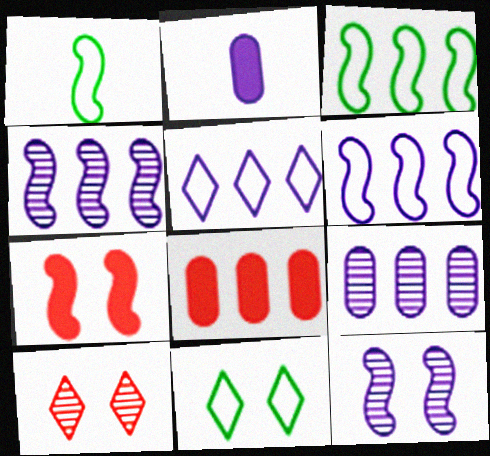[[1, 4, 7], 
[2, 3, 10], 
[2, 5, 12]]